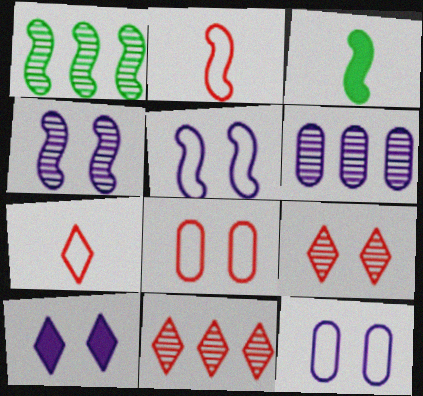[[1, 6, 11], 
[3, 11, 12], 
[4, 10, 12]]